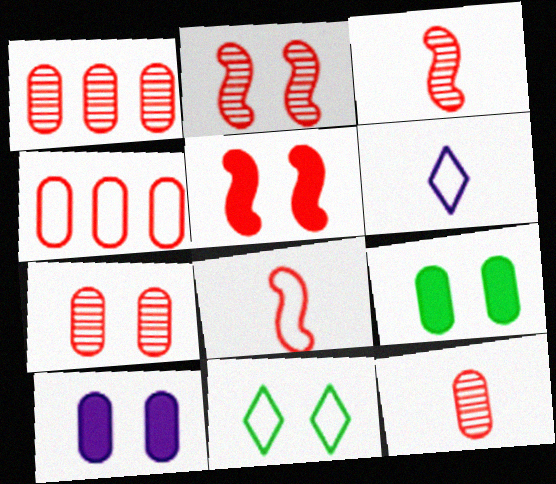[[1, 7, 12], 
[2, 10, 11]]